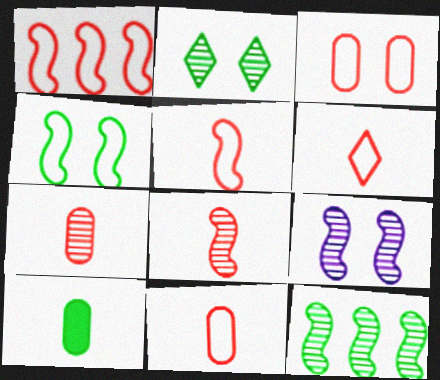[[1, 3, 6], 
[5, 6, 11], 
[8, 9, 12]]